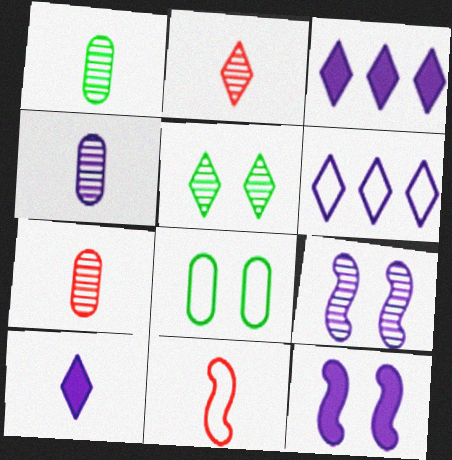[[1, 4, 7], 
[1, 10, 11], 
[4, 6, 12], 
[6, 8, 11]]